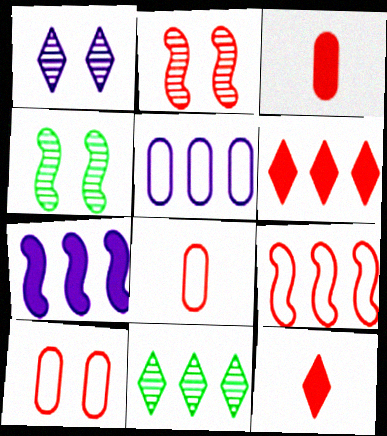[[2, 6, 8], 
[4, 5, 12]]